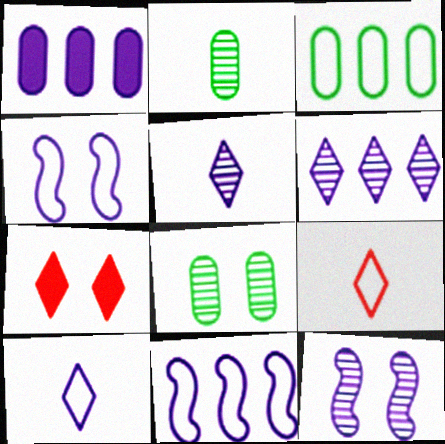[[1, 4, 5], 
[1, 6, 11], 
[1, 10, 12], 
[2, 7, 11], 
[3, 4, 9], 
[4, 7, 8]]